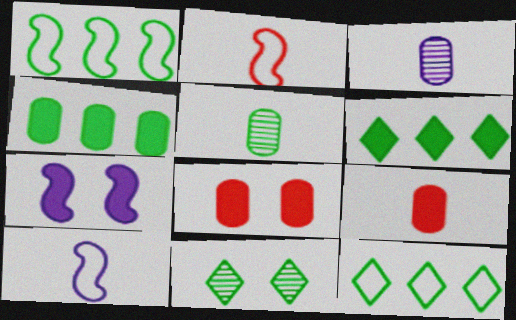[[6, 7, 9]]